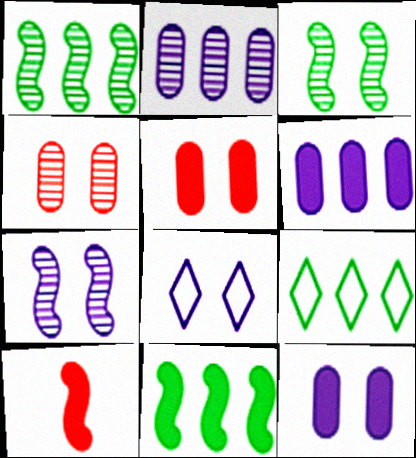[[3, 5, 8], 
[7, 8, 12]]